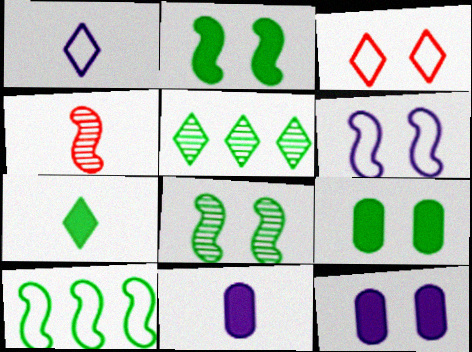[[3, 8, 12]]